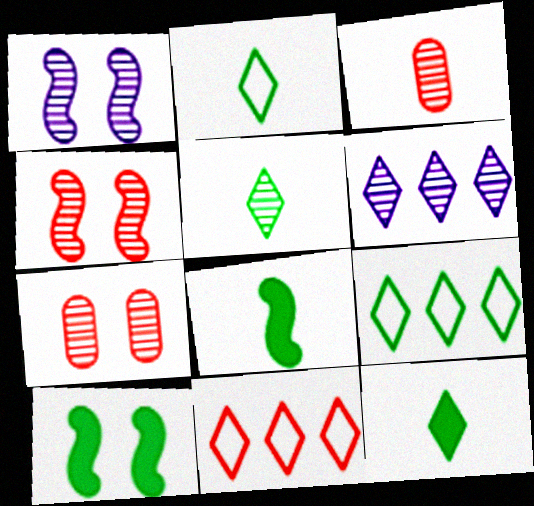[[2, 5, 12]]